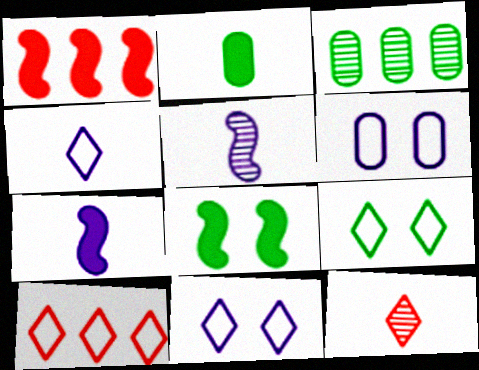[[1, 7, 8], 
[4, 9, 10]]